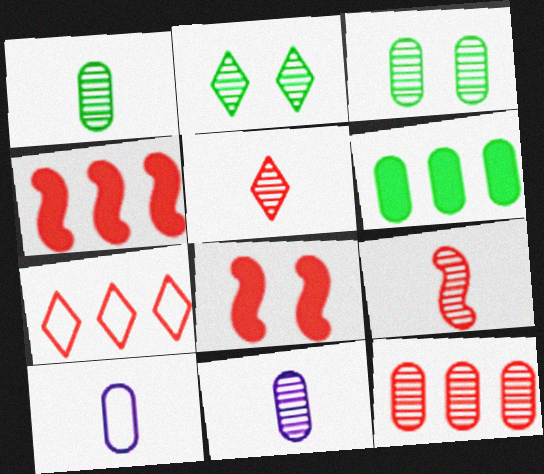[[2, 4, 10], 
[3, 11, 12], 
[4, 7, 12]]